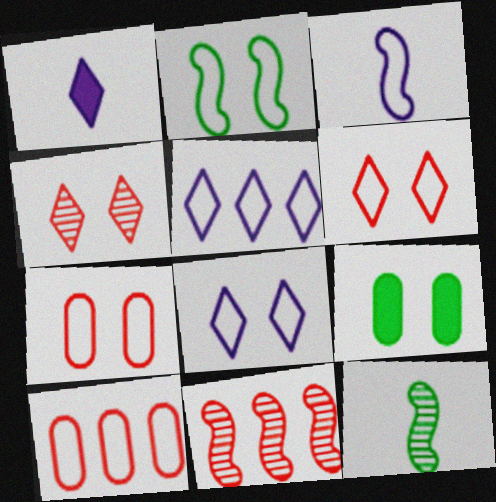[[2, 7, 8]]